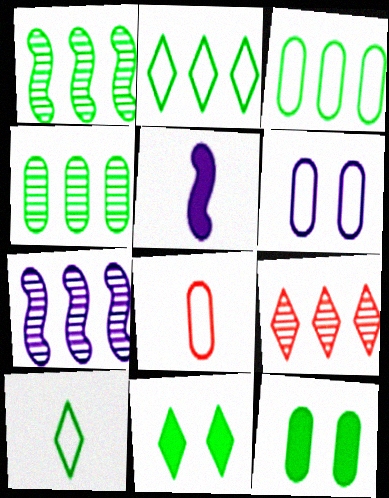[[1, 10, 12], 
[3, 6, 8], 
[4, 7, 9], 
[7, 8, 11]]